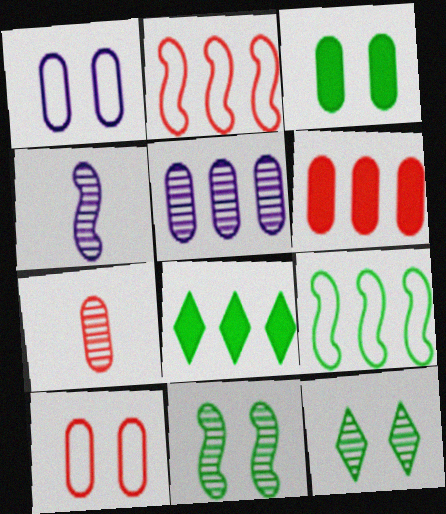[[2, 5, 8], 
[4, 8, 10], 
[6, 7, 10]]